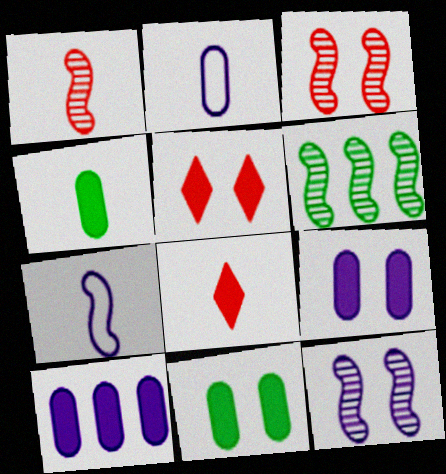[[1, 6, 12], 
[2, 5, 6]]